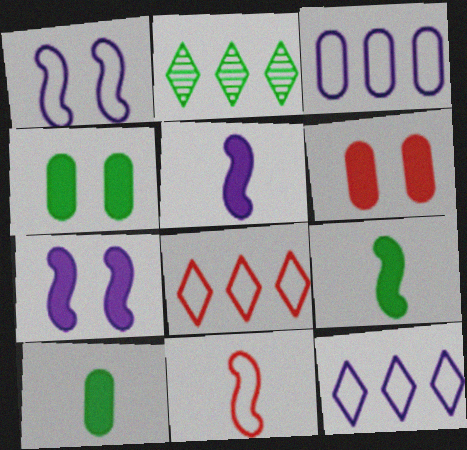[]